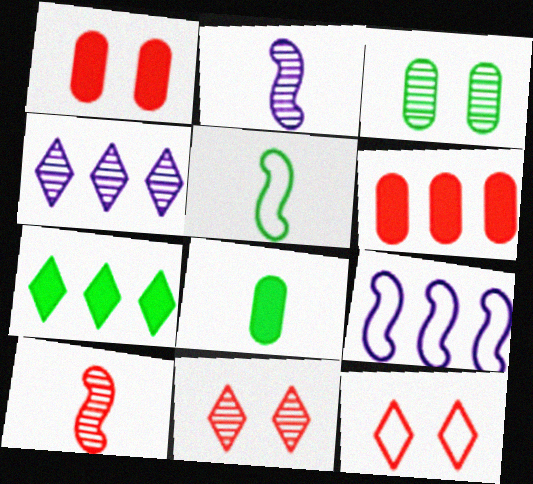[[1, 4, 5], 
[3, 4, 10], 
[3, 5, 7], 
[6, 10, 12], 
[8, 9, 11]]